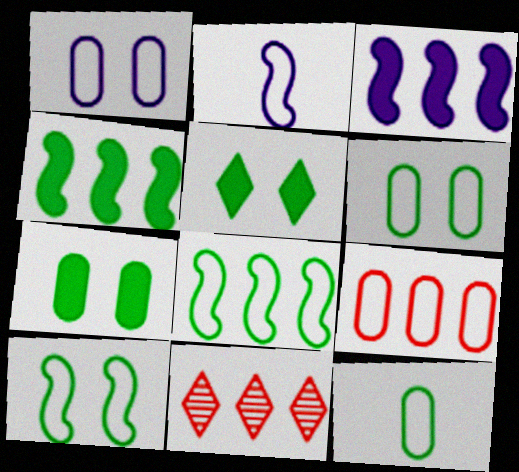[[1, 9, 12], 
[2, 7, 11]]